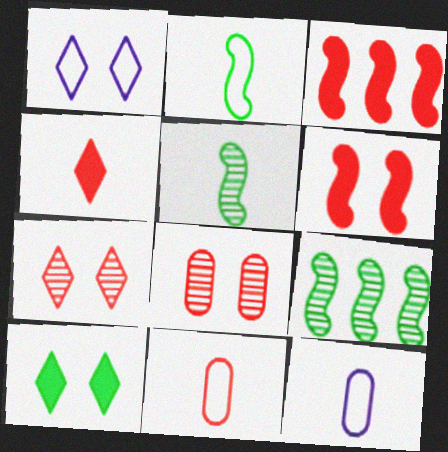[[1, 7, 10], 
[3, 7, 11], 
[4, 5, 12]]